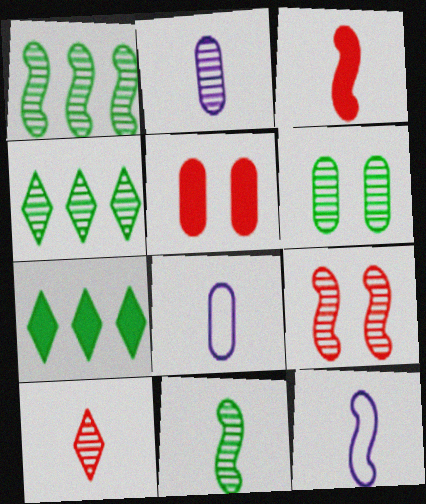[[2, 4, 9], 
[2, 10, 11], 
[3, 11, 12], 
[4, 5, 12], 
[4, 6, 11], 
[7, 8, 9]]